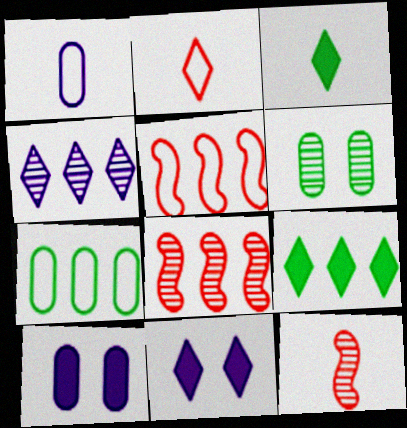[[1, 3, 12], 
[4, 6, 12], 
[7, 11, 12]]